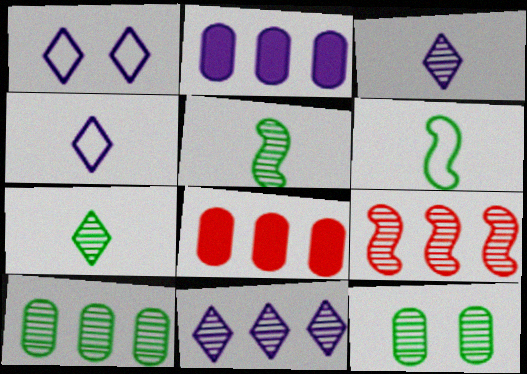[[1, 5, 8], 
[3, 9, 12], 
[9, 10, 11]]